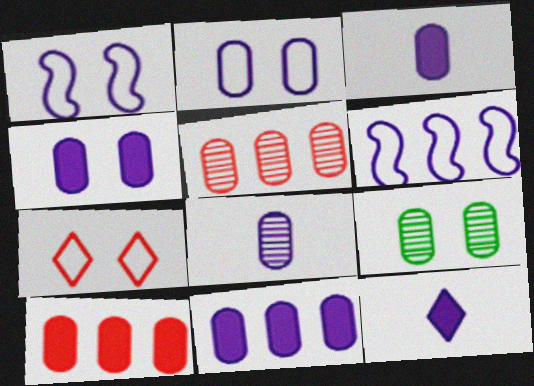[[2, 8, 11], 
[3, 4, 11], 
[5, 8, 9]]